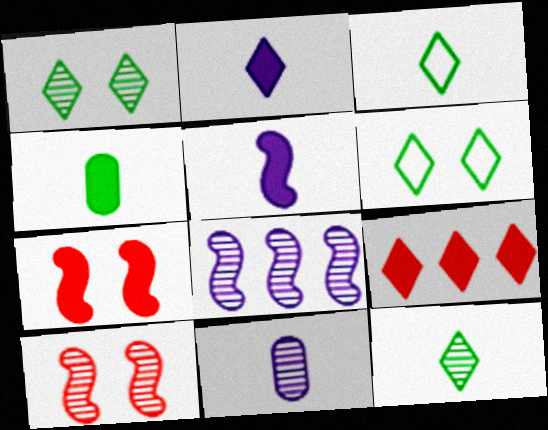[]